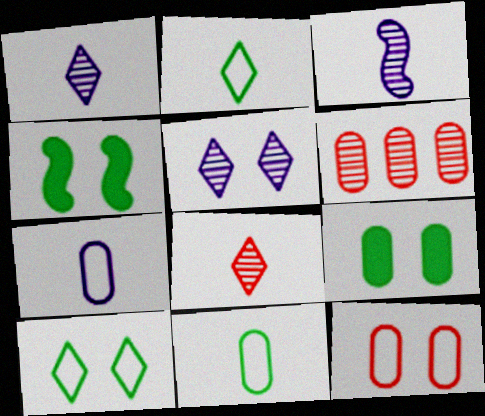[[4, 5, 12], 
[6, 7, 9]]